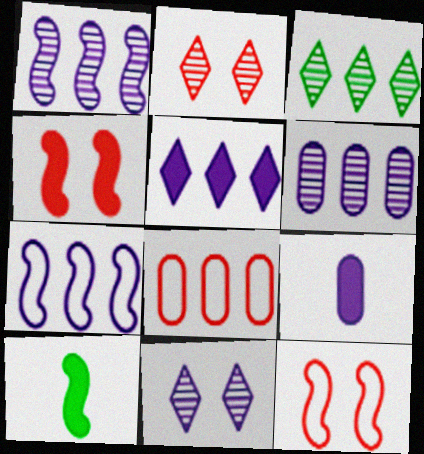[[1, 10, 12], 
[3, 9, 12], 
[5, 6, 7], 
[7, 9, 11], 
[8, 10, 11]]